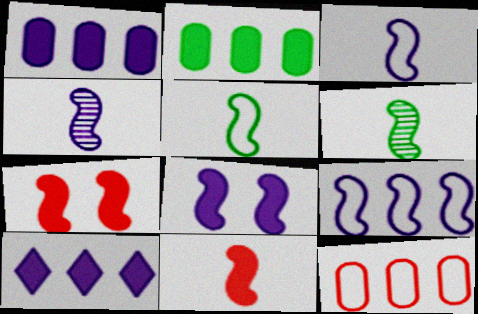[[3, 6, 11], 
[4, 5, 11], 
[4, 8, 9], 
[6, 7, 9]]